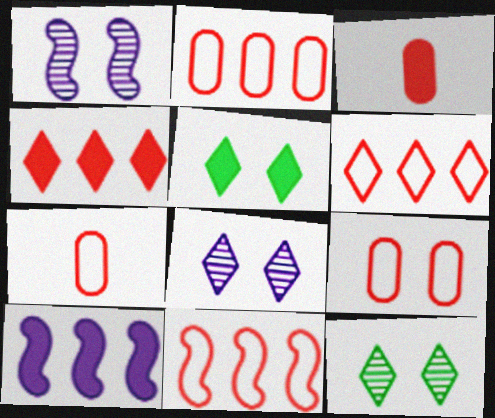[[1, 5, 9], 
[2, 6, 11], 
[2, 7, 9], 
[3, 5, 10], 
[7, 10, 12]]